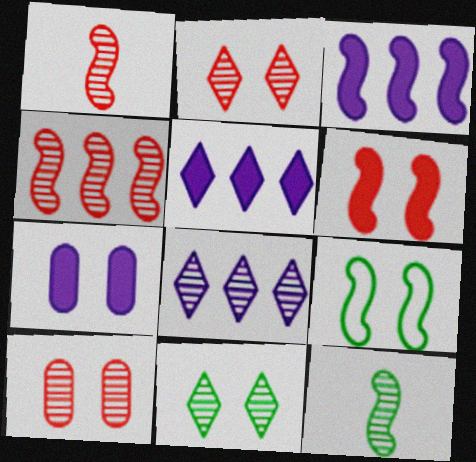[[1, 3, 9], 
[2, 7, 9], 
[8, 10, 12]]